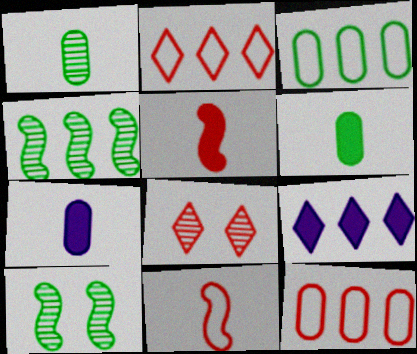[[2, 7, 10], 
[4, 9, 12], 
[5, 8, 12]]